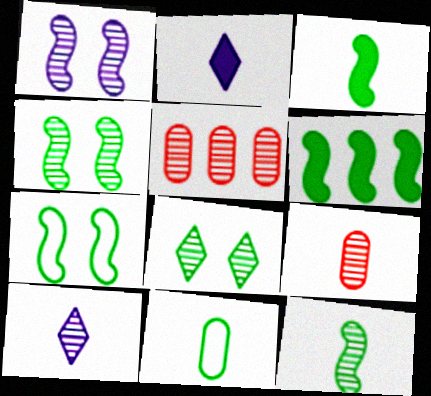[[2, 5, 7], 
[4, 5, 10], 
[6, 7, 12], 
[6, 8, 11], 
[9, 10, 12]]